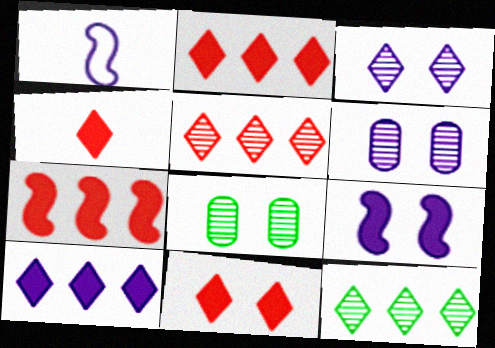[[1, 2, 8], 
[1, 6, 10], 
[2, 4, 11]]